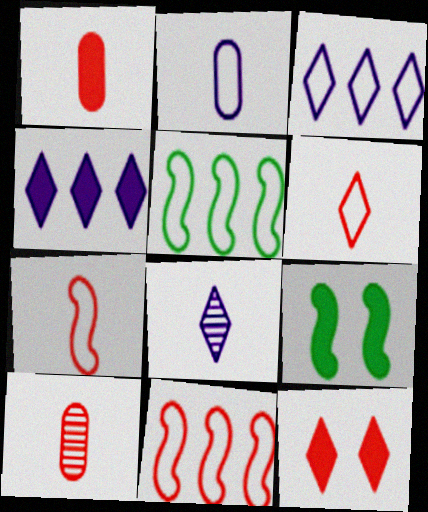[[1, 4, 9], 
[3, 9, 10], 
[10, 11, 12]]